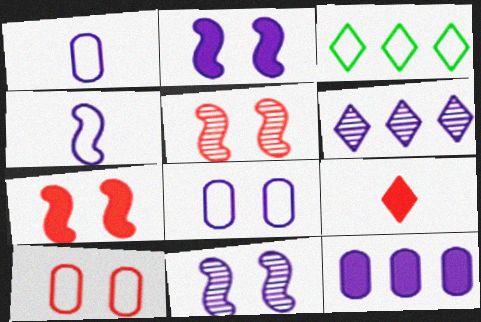[[1, 2, 6], 
[3, 4, 10]]